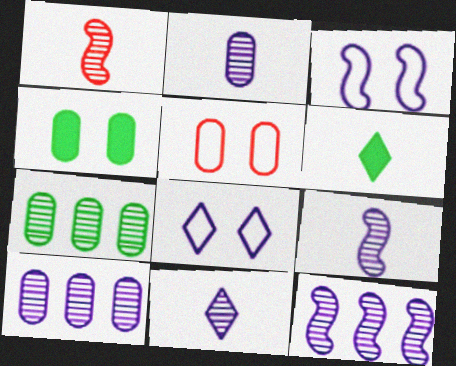[[2, 9, 11], 
[5, 6, 12]]